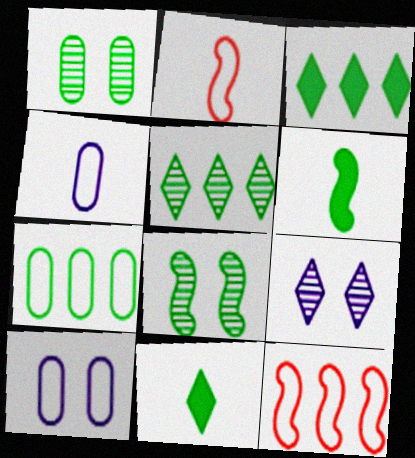[[7, 8, 11]]